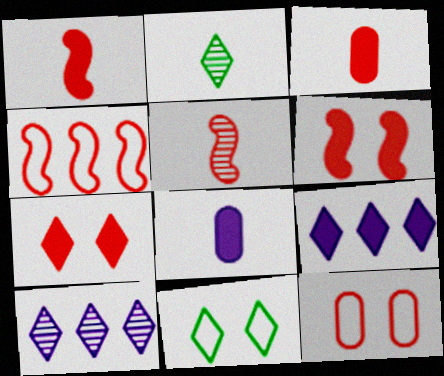[[4, 5, 6]]